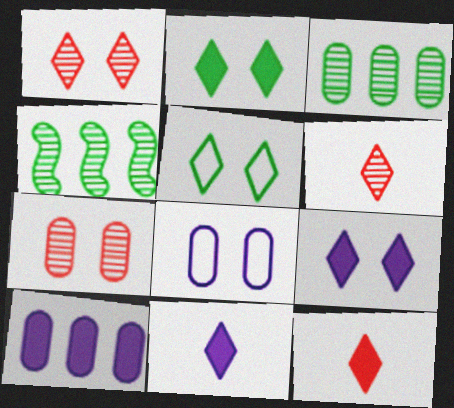[[1, 5, 9], 
[4, 8, 12]]